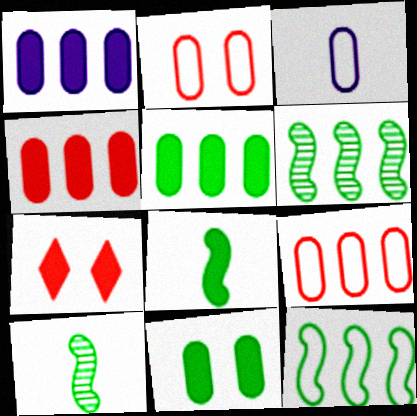[[1, 4, 5], 
[1, 7, 8], 
[3, 6, 7]]